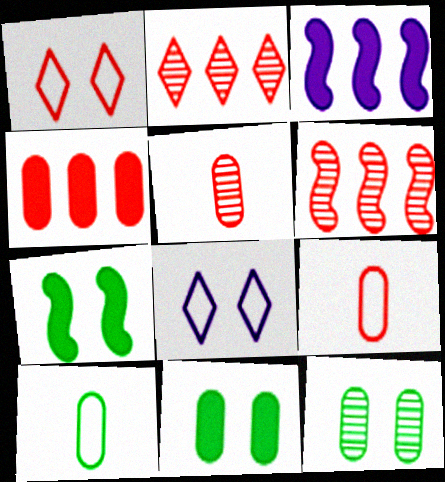[]